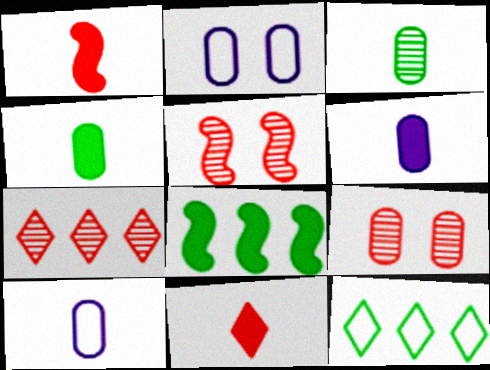[[5, 6, 12]]